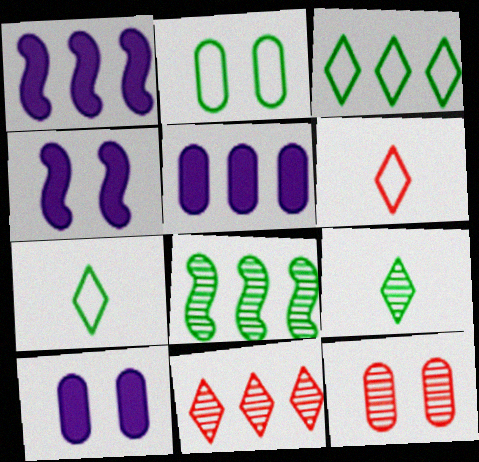[[1, 7, 12], 
[2, 10, 12], 
[6, 8, 10]]